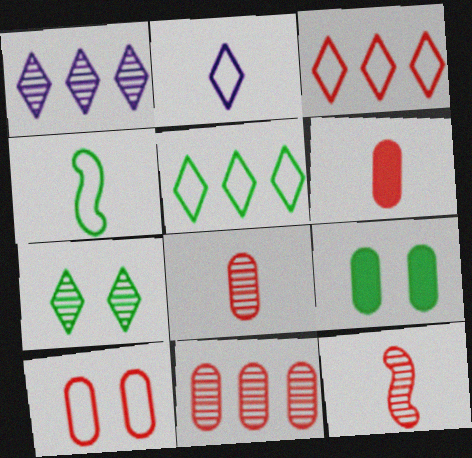[[6, 10, 11]]